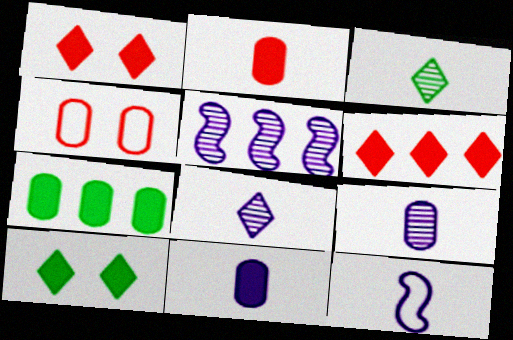[[2, 3, 12], 
[4, 7, 9], 
[8, 11, 12]]